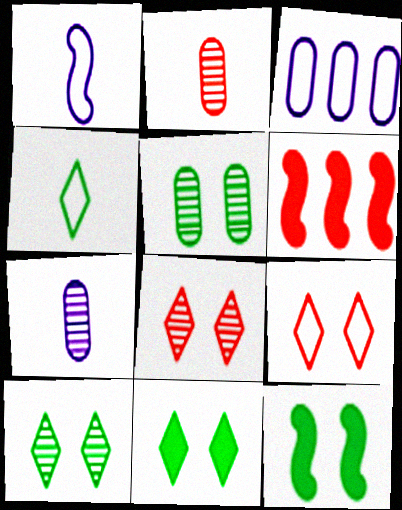[[2, 6, 9]]